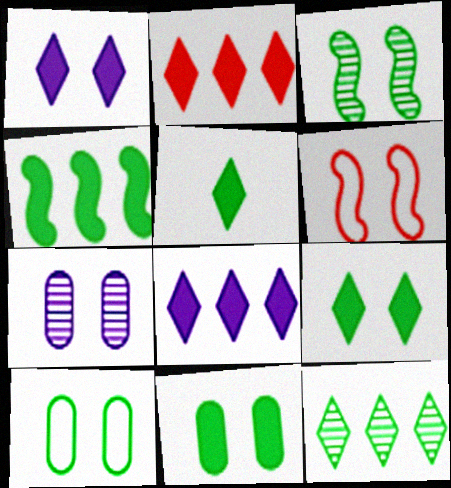[[1, 2, 5], 
[3, 9, 10], 
[4, 5, 11], 
[6, 7, 9]]